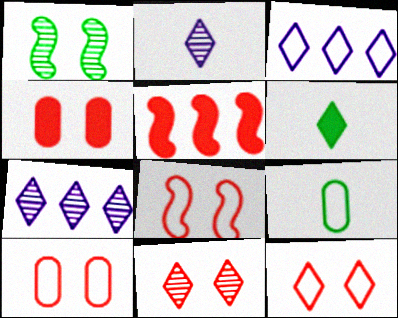[[3, 6, 11], 
[3, 8, 9], 
[4, 8, 11], 
[6, 7, 12], 
[8, 10, 12]]